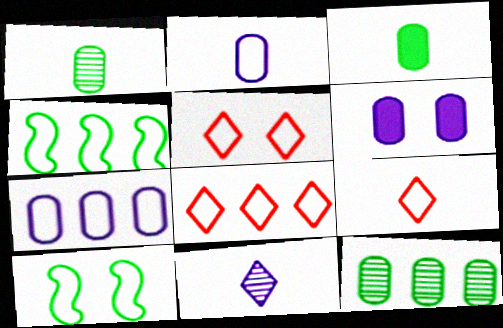[[2, 4, 5], 
[2, 8, 10], 
[4, 7, 8], 
[5, 8, 9], 
[7, 9, 10]]